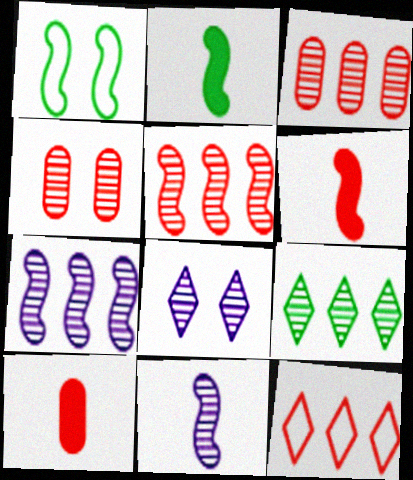[[1, 6, 7], 
[3, 7, 9], 
[4, 6, 12], 
[4, 9, 11]]